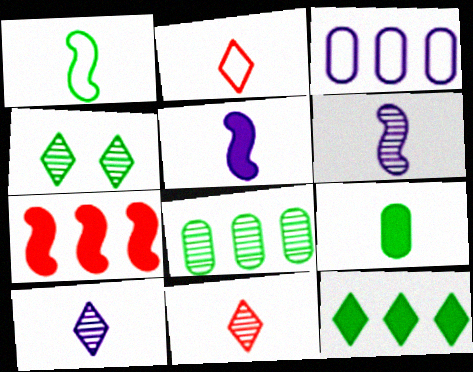[[2, 6, 9]]